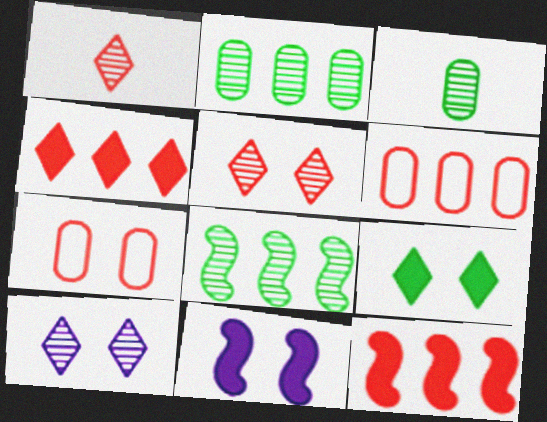[[1, 7, 12]]